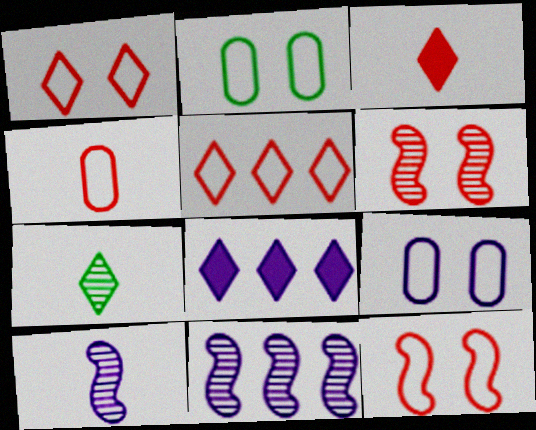[[1, 7, 8], 
[2, 3, 11], 
[4, 5, 12], 
[8, 9, 10]]